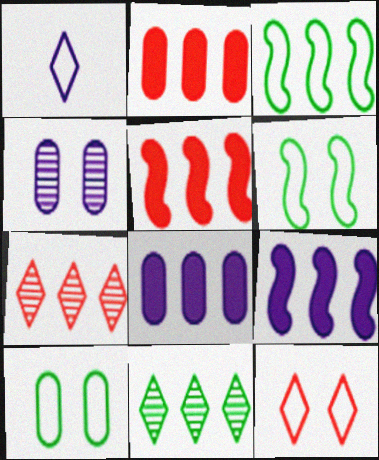[[1, 4, 9], 
[3, 7, 8]]